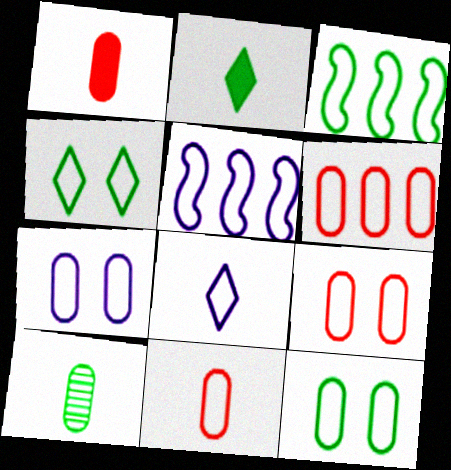[[3, 8, 9], 
[4, 5, 11], 
[5, 7, 8], 
[6, 9, 11], 
[7, 9, 12]]